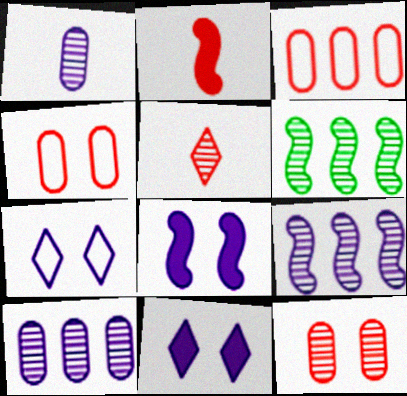[]